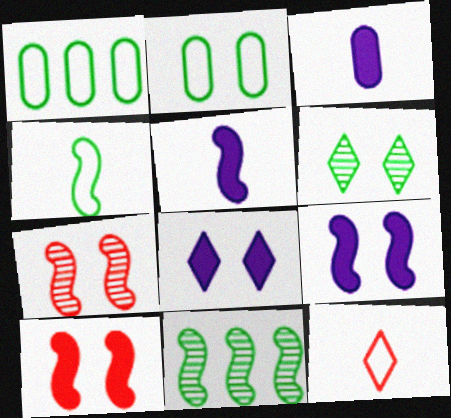[[2, 7, 8]]